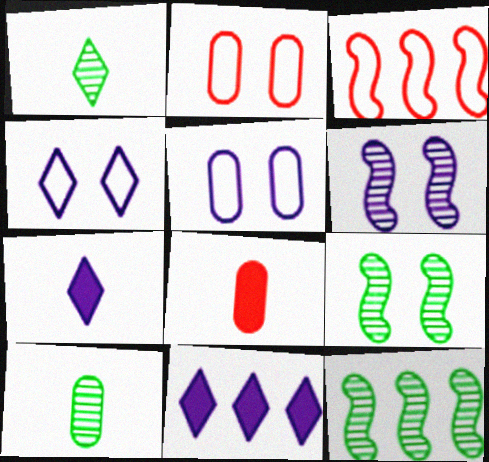[[2, 7, 12], 
[4, 8, 12]]